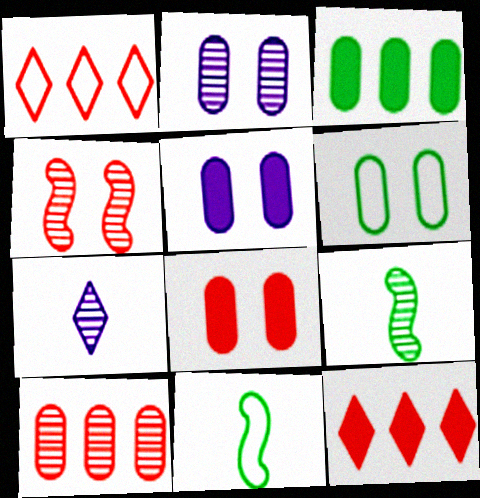[[1, 5, 9], 
[2, 6, 8], 
[2, 11, 12]]